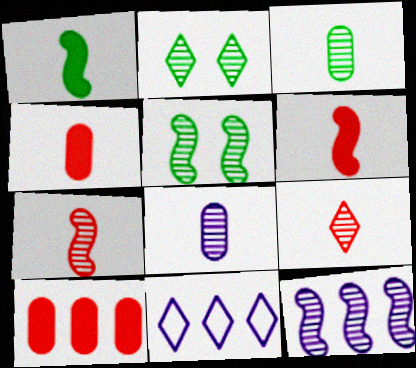[[4, 5, 11], 
[5, 7, 12]]